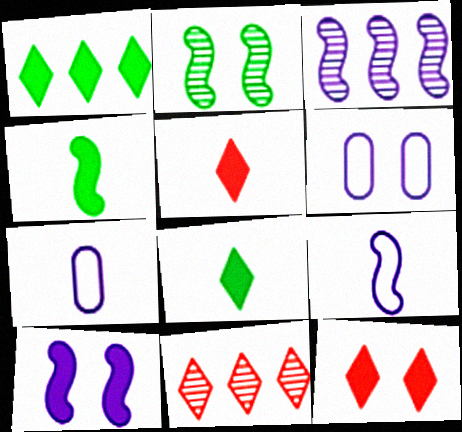[[2, 6, 12], 
[3, 9, 10], 
[4, 6, 11]]